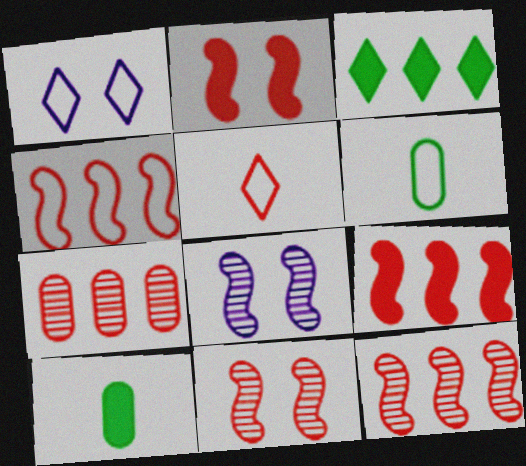[[1, 4, 6], 
[1, 10, 12], 
[2, 5, 7], 
[4, 9, 12]]